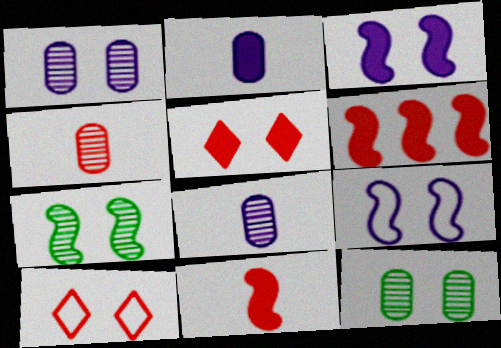[[3, 10, 12], 
[4, 6, 10], 
[5, 9, 12]]